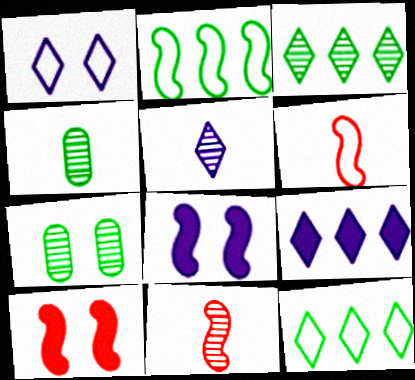[[1, 5, 9], 
[1, 7, 10], 
[2, 8, 11], 
[4, 5, 11], 
[6, 7, 9]]